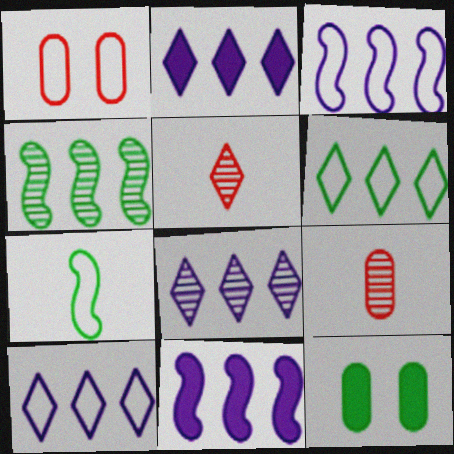[[1, 7, 10], 
[2, 8, 10], 
[3, 5, 12]]